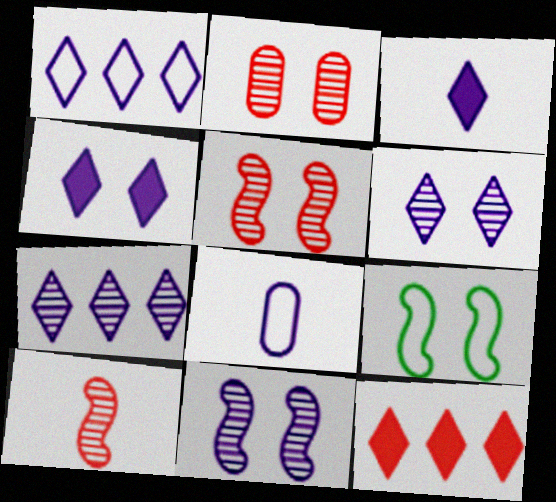[[1, 3, 6], 
[2, 4, 9]]